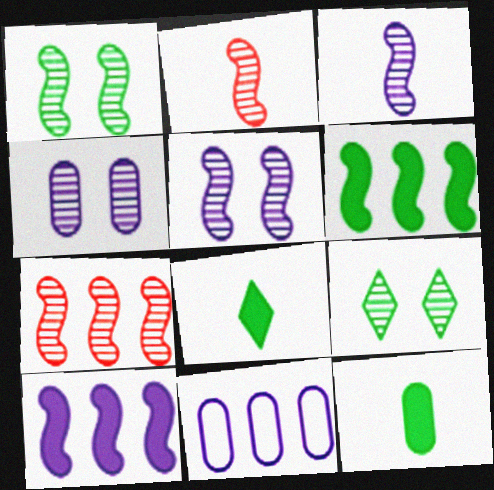[[1, 3, 7]]